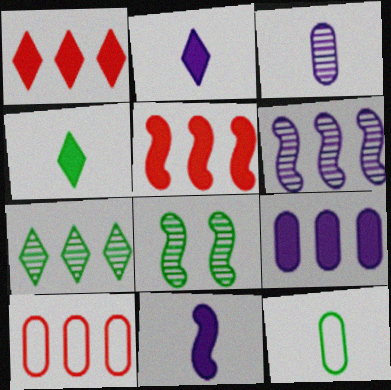[[2, 8, 10]]